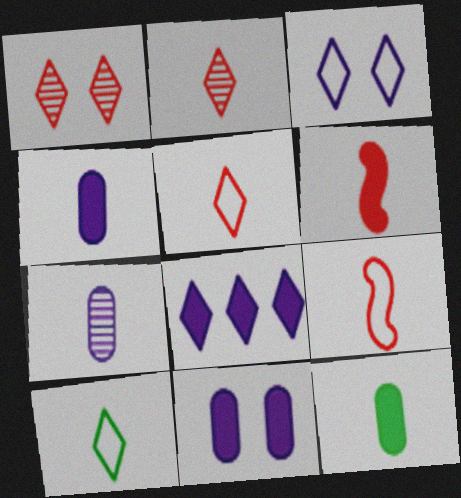[[1, 8, 10], 
[6, 7, 10]]